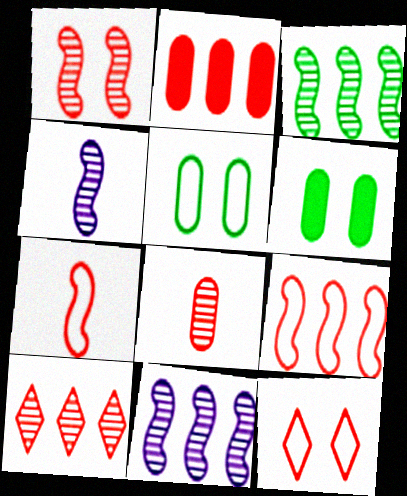[[1, 3, 4], 
[1, 8, 10], 
[2, 9, 10]]